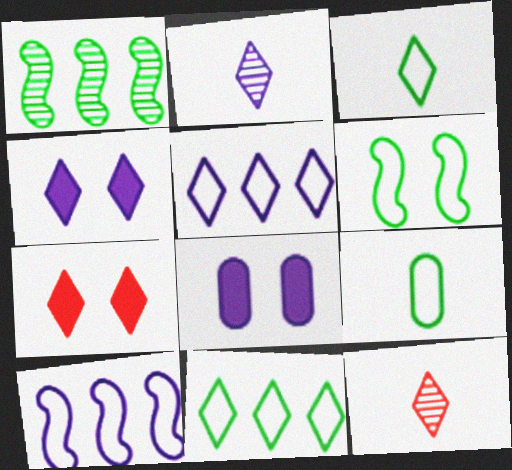[[2, 4, 5], 
[2, 7, 11], 
[2, 8, 10], 
[4, 11, 12], 
[6, 9, 11]]